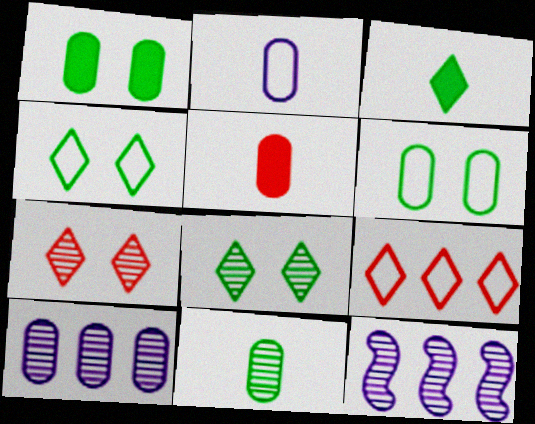[[2, 5, 11], 
[4, 5, 12], 
[5, 6, 10], 
[7, 11, 12]]